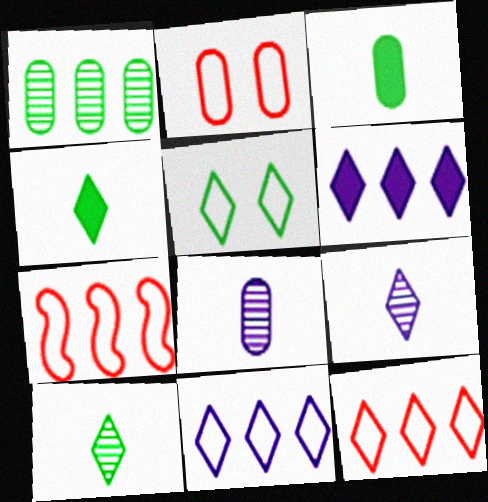[[1, 6, 7]]